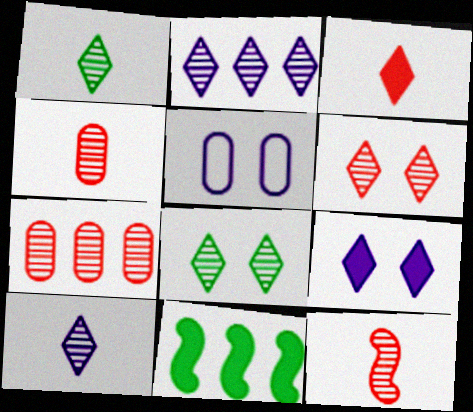[[1, 2, 6], 
[6, 7, 12]]